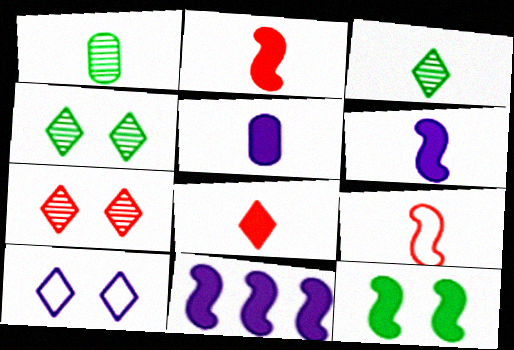[[2, 11, 12], 
[3, 5, 9]]